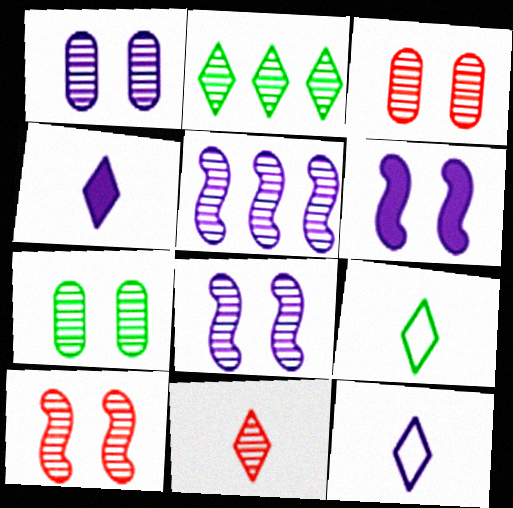[[1, 3, 7], 
[4, 9, 11], 
[5, 7, 11]]